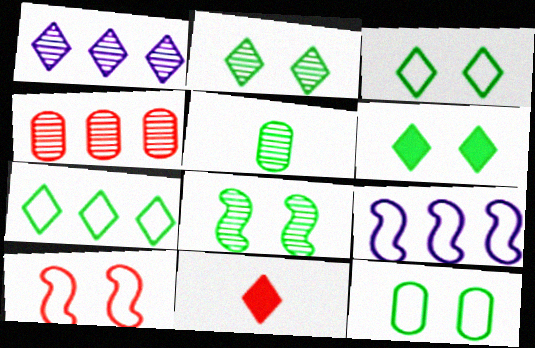[[1, 3, 11], 
[2, 3, 6], 
[4, 10, 11], 
[6, 8, 12]]